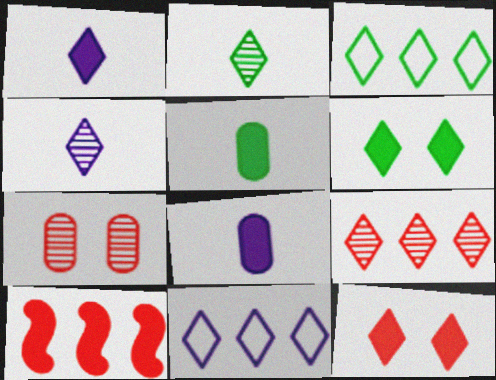[[2, 3, 6], 
[2, 11, 12], 
[3, 4, 12], 
[6, 8, 10]]